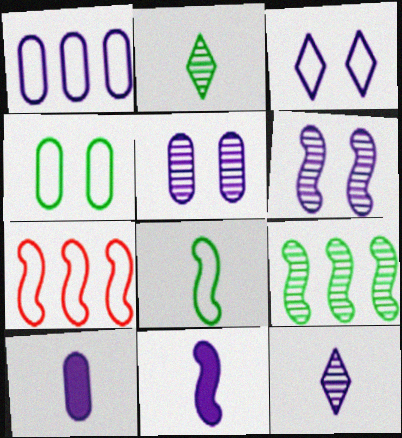[[1, 5, 10]]